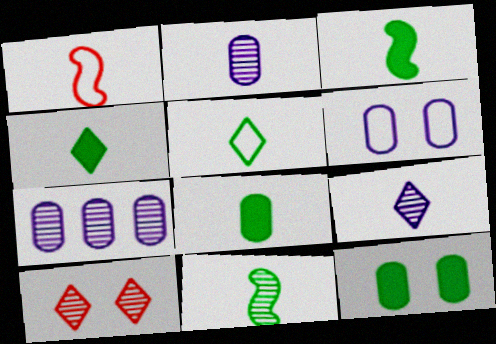[[1, 2, 4], 
[1, 8, 9], 
[3, 4, 8], 
[5, 8, 11], 
[7, 10, 11]]